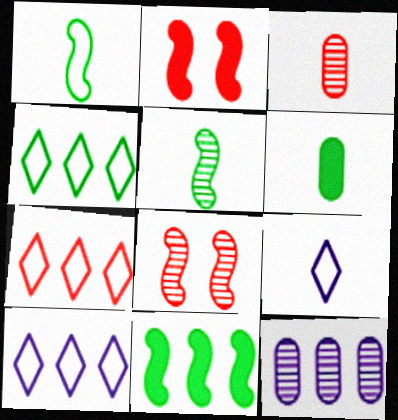[[2, 3, 7], 
[4, 7, 10], 
[6, 8, 10], 
[7, 11, 12]]